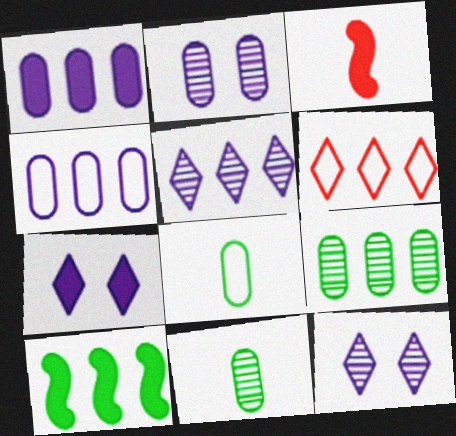[]